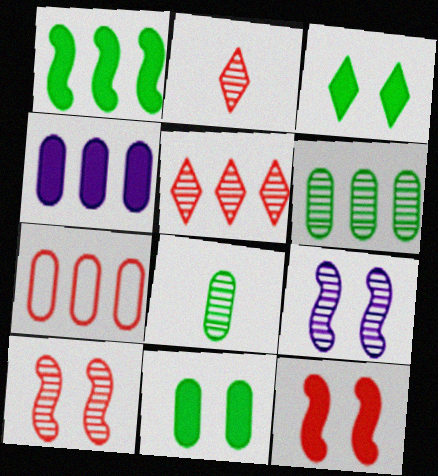[[2, 6, 9], 
[2, 7, 12], 
[4, 6, 7], 
[5, 8, 9]]